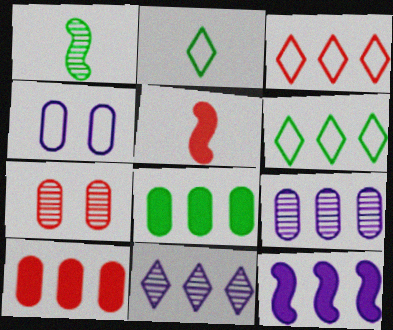[[1, 7, 11], 
[2, 7, 12], 
[3, 5, 7]]